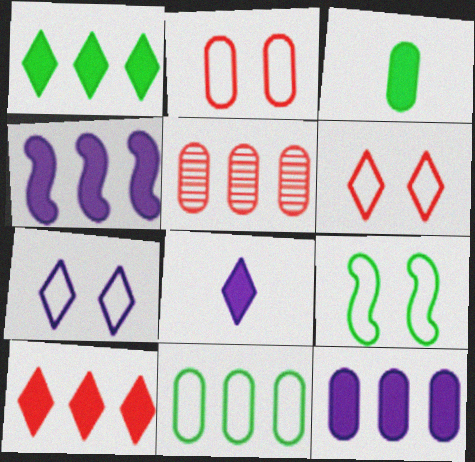[[2, 7, 9], 
[5, 8, 9], 
[5, 11, 12]]